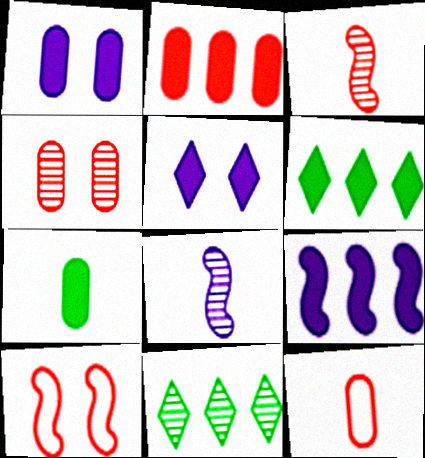[[1, 2, 7], 
[2, 4, 12], 
[2, 6, 9], 
[4, 8, 11]]